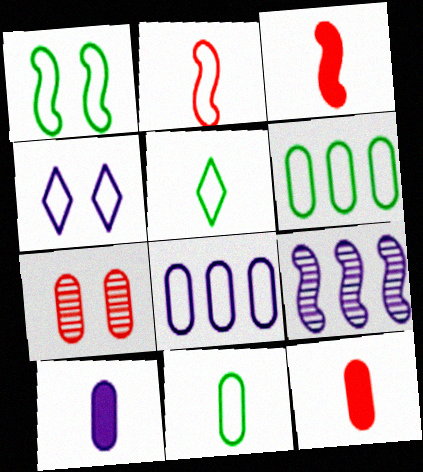[[1, 3, 9], 
[1, 5, 6], 
[2, 4, 6], 
[4, 9, 10], 
[6, 7, 10]]